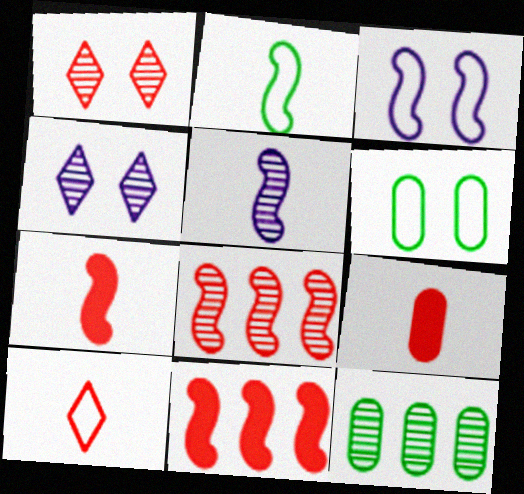[[1, 5, 12], 
[2, 5, 7]]